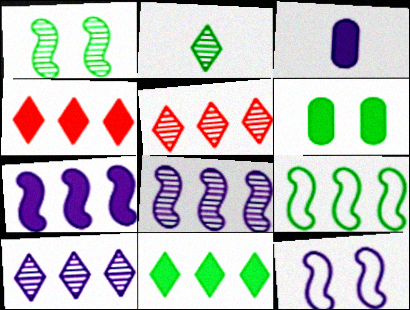[[2, 6, 9], 
[3, 10, 12]]